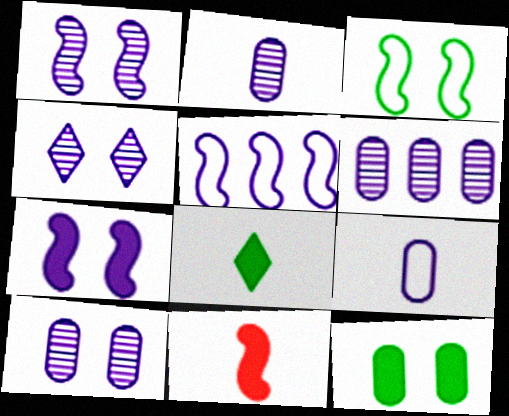[[1, 4, 10], 
[2, 6, 10]]